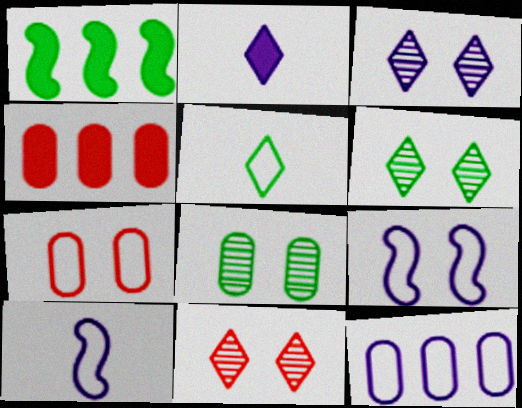[[1, 5, 8], 
[3, 6, 11], 
[4, 6, 10]]